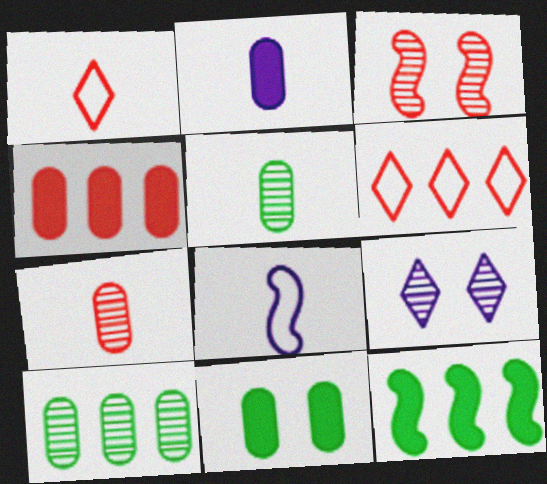[[1, 3, 4], 
[2, 4, 11], 
[3, 8, 12]]